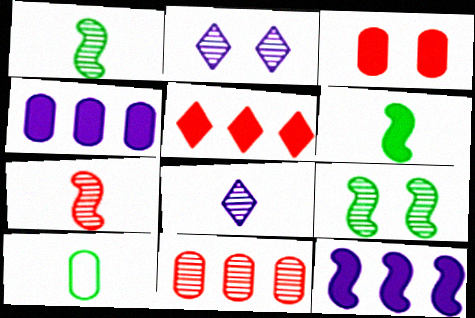[[1, 2, 11], 
[8, 9, 11]]